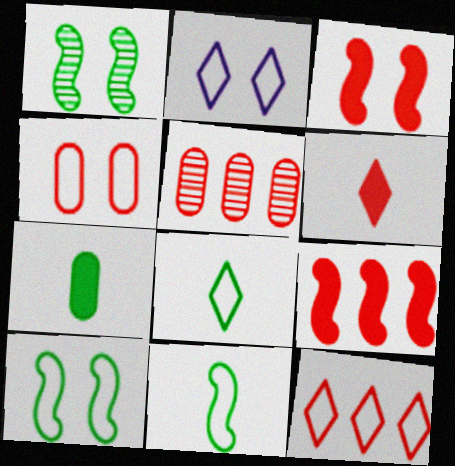[[2, 4, 10], 
[2, 8, 12], 
[5, 9, 12]]